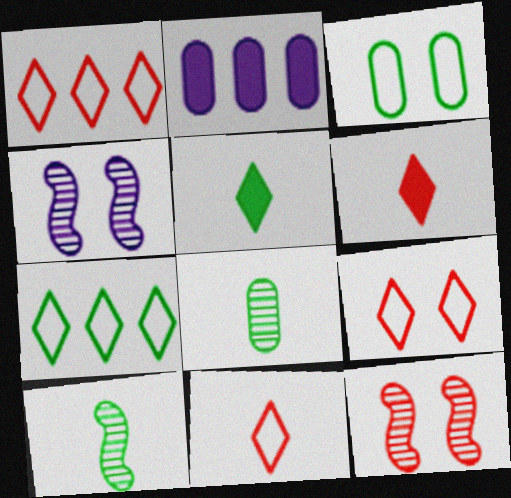[[1, 9, 11], 
[2, 9, 10]]